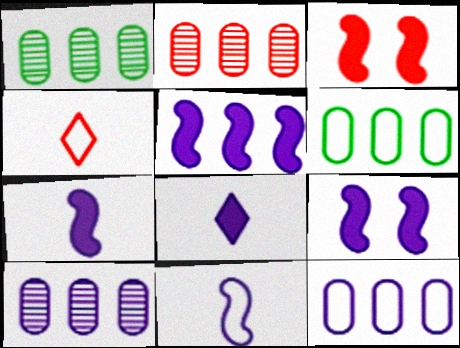[[1, 2, 10], 
[1, 4, 9], 
[2, 3, 4], 
[5, 7, 9]]